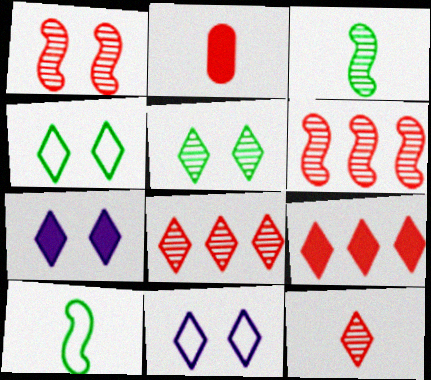[]